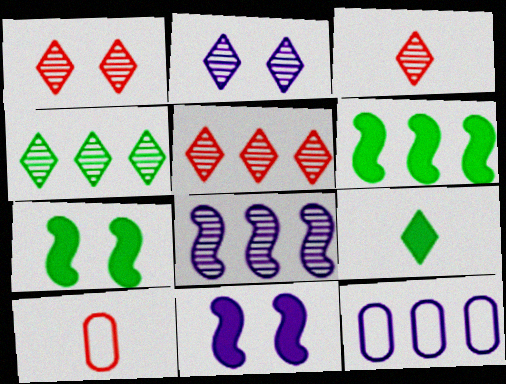[[1, 3, 5], 
[2, 3, 4], 
[2, 6, 10], 
[3, 7, 12], 
[4, 10, 11], 
[5, 6, 12]]